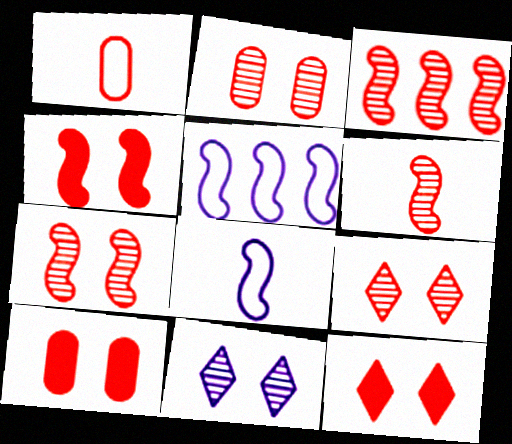[[1, 3, 12], 
[2, 7, 9], 
[3, 6, 7], 
[4, 10, 12]]